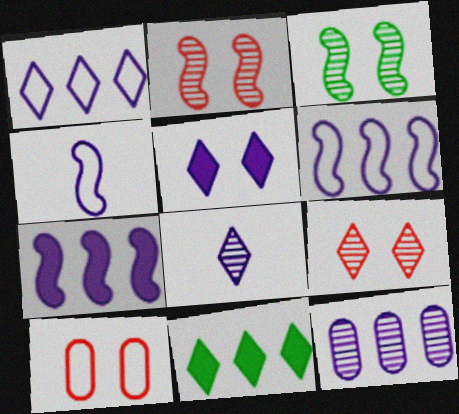[[1, 5, 8], 
[1, 7, 12], 
[3, 5, 10], 
[4, 5, 12]]